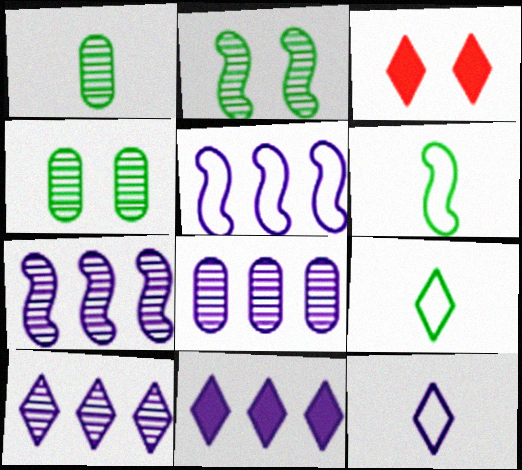[[1, 3, 5], 
[3, 6, 8], 
[3, 9, 10], 
[5, 8, 11], 
[7, 8, 10]]